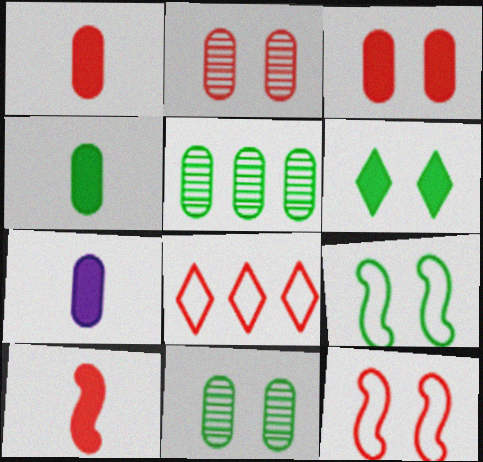[[1, 4, 7], 
[2, 8, 10], 
[6, 9, 11]]